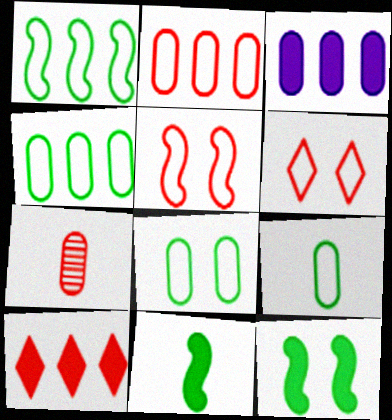[[3, 7, 8], 
[4, 8, 9], 
[5, 7, 10]]